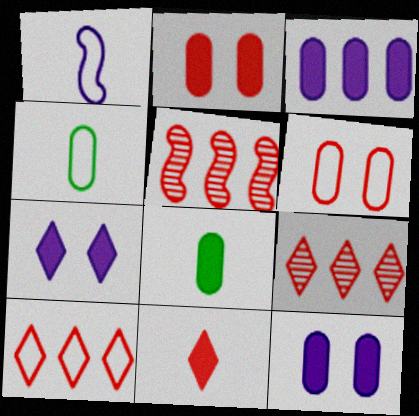[[2, 3, 8], 
[4, 5, 7], 
[5, 6, 11]]